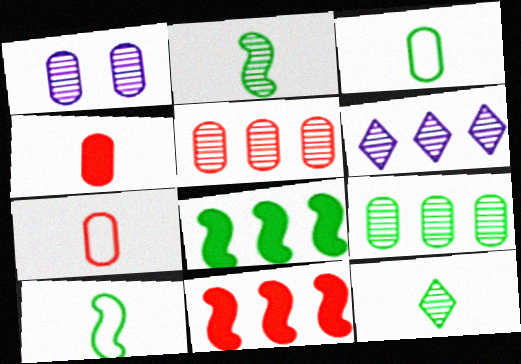[]